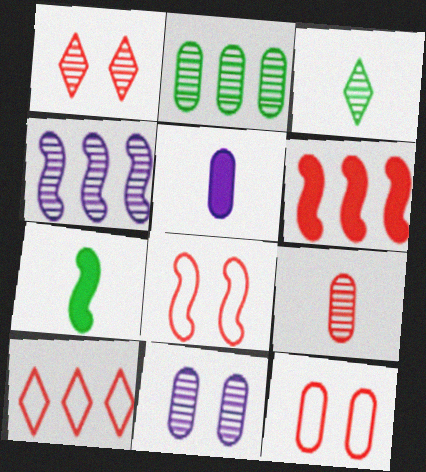[[2, 5, 12], 
[2, 9, 11], 
[4, 7, 8], 
[7, 10, 11]]